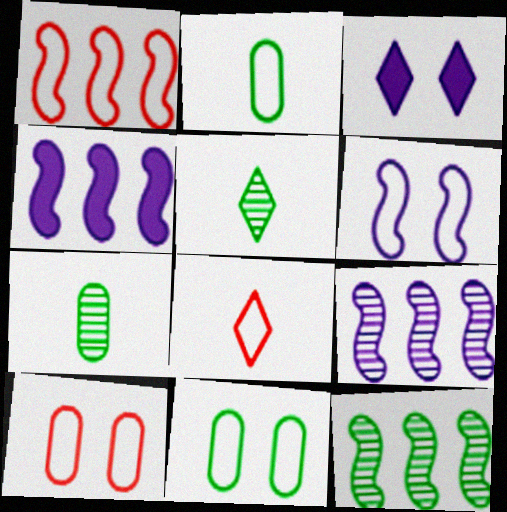[[1, 3, 7], 
[1, 4, 12], 
[1, 8, 10], 
[4, 5, 10]]